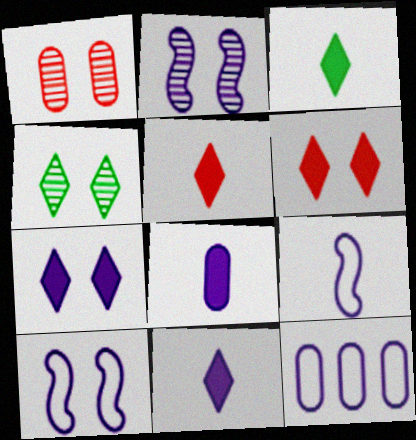[[1, 2, 4], 
[2, 11, 12], 
[3, 5, 11]]